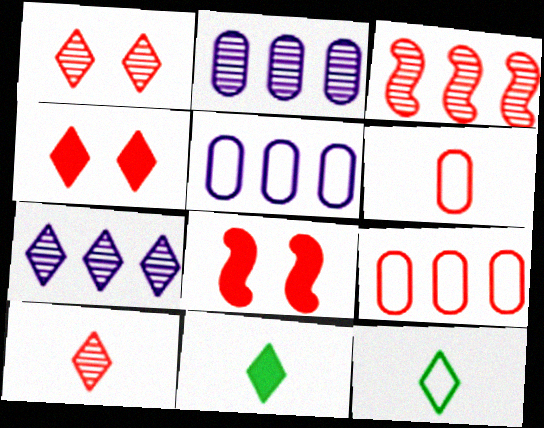[[2, 8, 12], 
[3, 4, 6], 
[4, 7, 12], 
[8, 9, 10]]